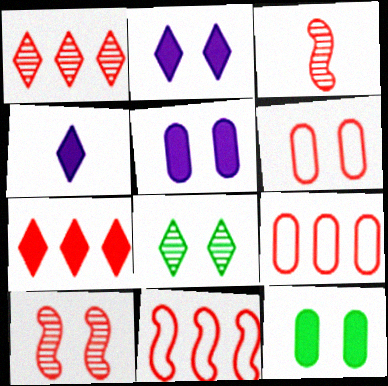[[3, 6, 7]]